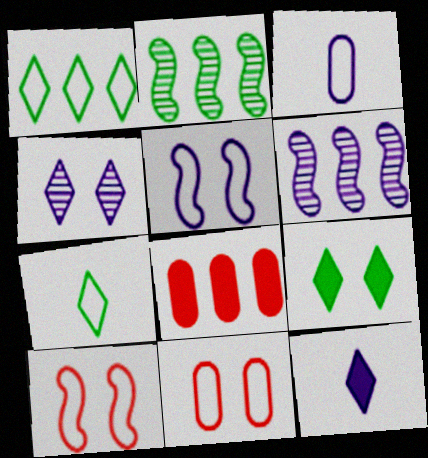[[1, 3, 10], 
[1, 6, 8], 
[2, 11, 12]]